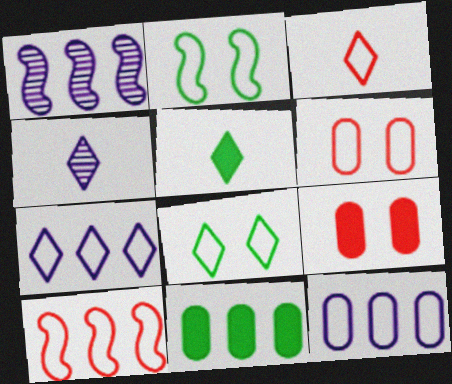[[1, 5, 6], 
[2, 3, 12], 
[3, 4, 5], 
[3, 6, 10], 
[3, 7, 8]]